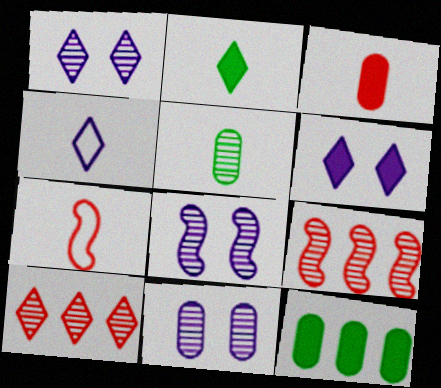[[1, 5, 9], 
[1, 7, 12], 
[1, 8, 11], 
[5, 8, 10]]